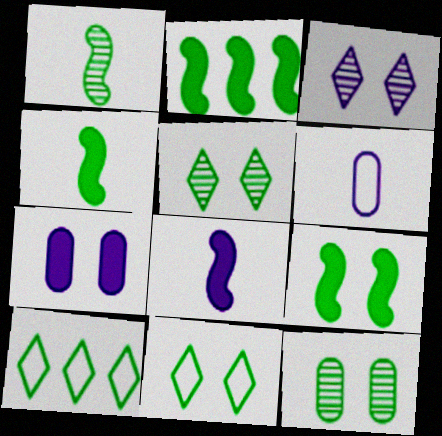[[2, 4, 9], 
[4, 10, 12], 
[9, 11, 12]]